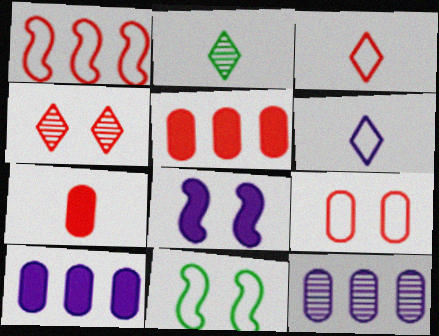[[1, 3, 9], 
[1, 4, 7], 
[6, 8, 12]]